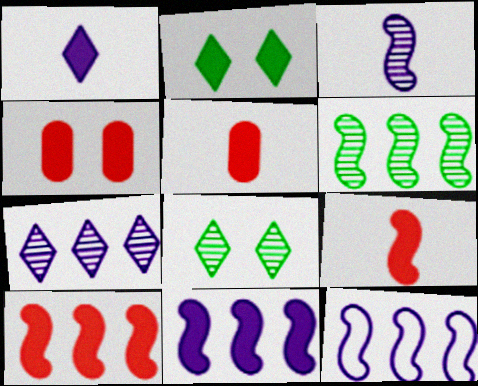[[2, 5, 11], 
[5, 8, 12], 
[6, 10, 12]]